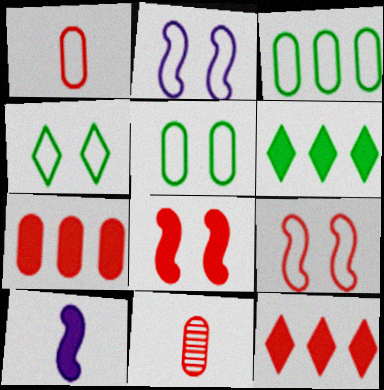[[2, 6, 11], 
[9, 11, 12]]